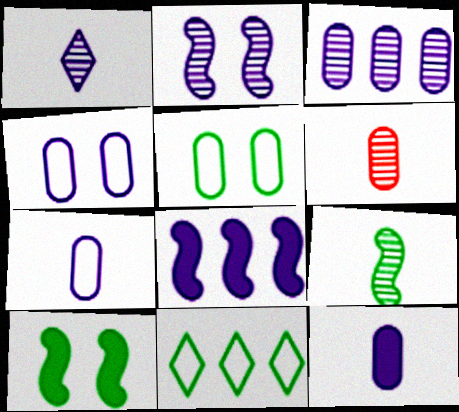[[1, 2, 3], 
[1, 4, 8], 
[1, 6, 9], 
[3, 4, 12]]